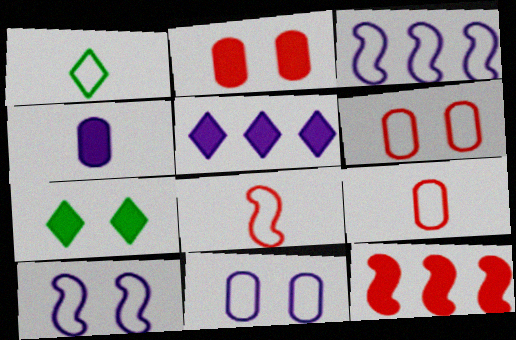[[1, 3, 6], 
[4, 7, 12]]